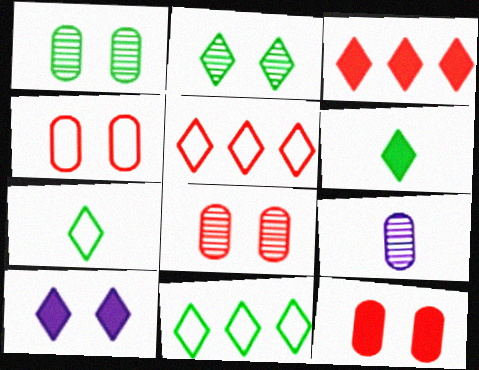[[2, 6, 11], 
[3, 6, 10], 
[4, 8, 12]]